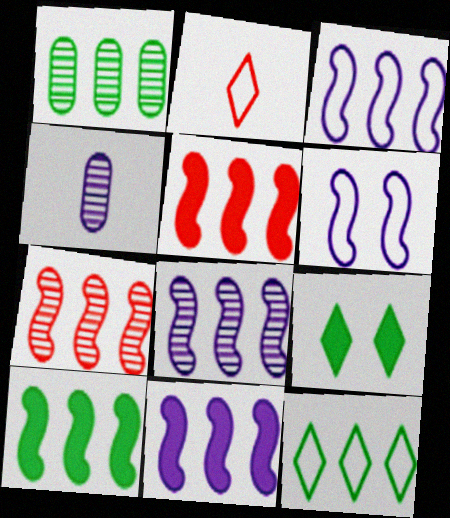[[1, 10, 12], 
[3, 7, 10], 
[3, 8, 11], 
[5, 10, 11]]